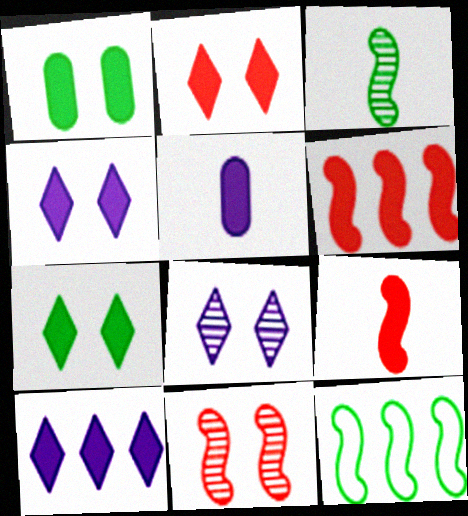[[1, 9, 10], 
[2, 4, 7], 
[5, 6, 7]]